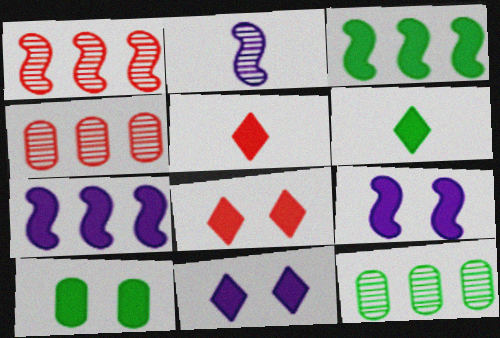[[3, 6, 10], 
[5, 7, 10], 
[8, 9, 10]]